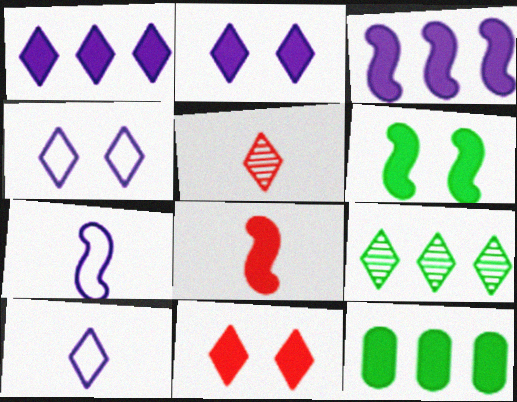[[2, 8, 12], 
[3, 6, 8], 
[9, 10, 11]]